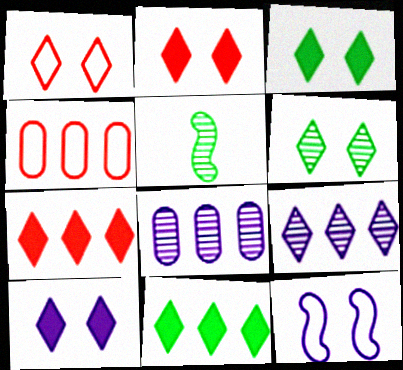[[1, 6, 10], 
[2, 3, 10], 
[4, 5, 10]]